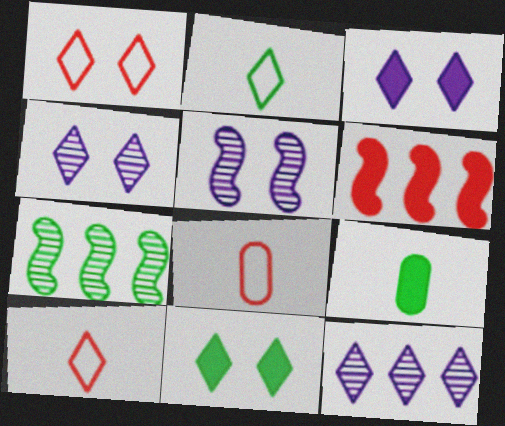[[1, 4, 11], 
[3, 6, 9], 
[3, 7, 8], 
[10, 11, 12]]